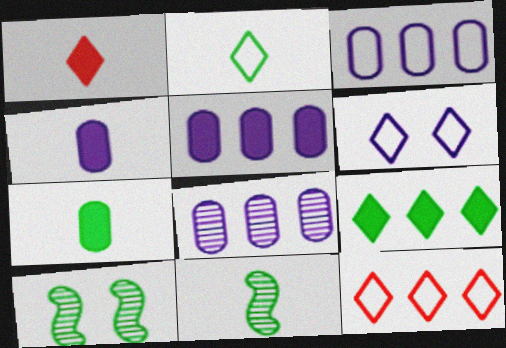[[1, 3, 10], 
[2, 6, 12], 
[2, 7, 11], 
[3, 5, 8], 
[4, 10, 12]]